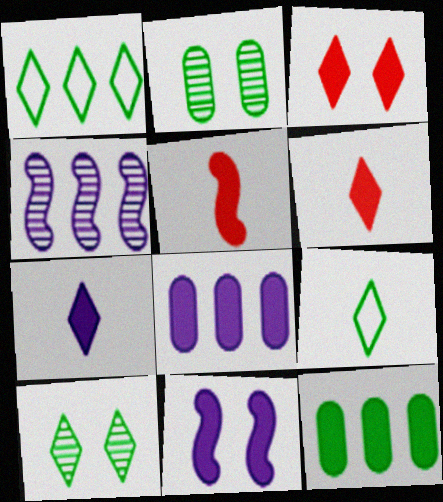[[6, 11, 12], 
[7, 8, 11]]